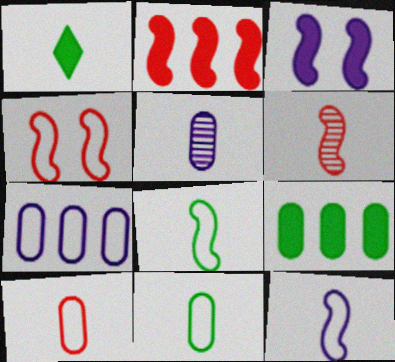[[2, 4, 6]]